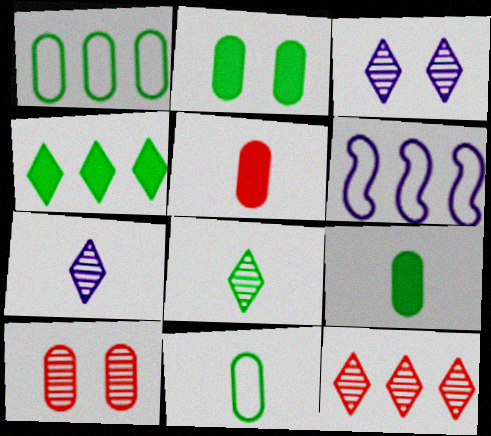[[3, 8, 12]]